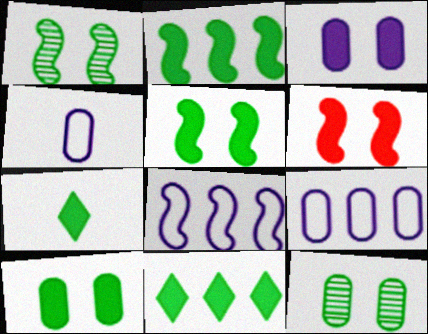[[2, 7, 10]]